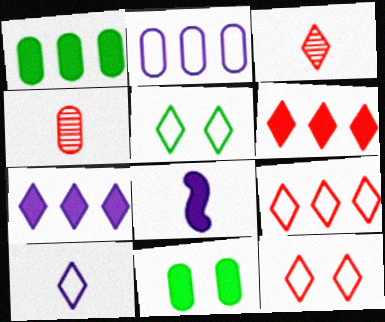[[2, 4, 11], 
[3, 5, 7], 
[3, 6, 12], 
[5, 9, 10], 
[6, 8, 11]]